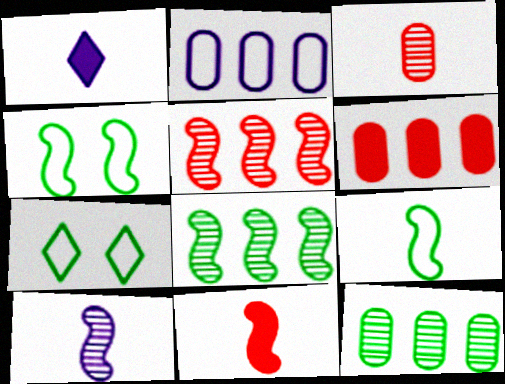[[1, 3, 9], 
[2, 6, 12], 
[6, 7, 10], 
[9, 10, 11]]